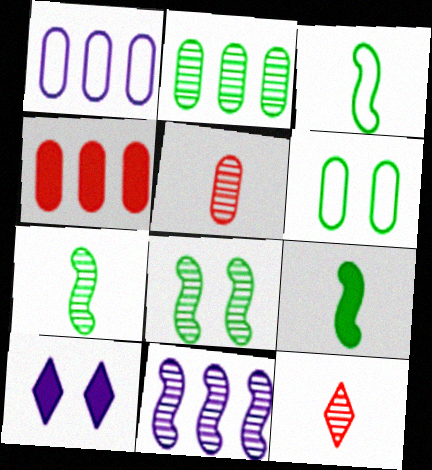[[1, 2, 4], 
[3, 7, 9], 
[4, 9, 10]]